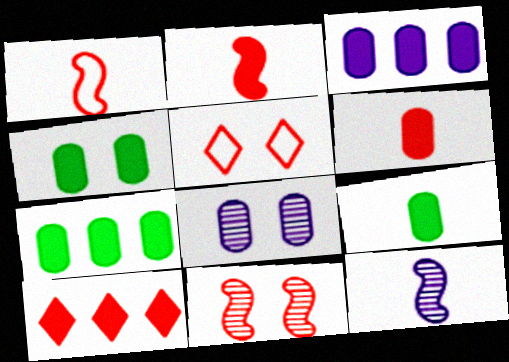[[3, 4, 6], 
[4, 7, 9], 
[5, 7, 12]]